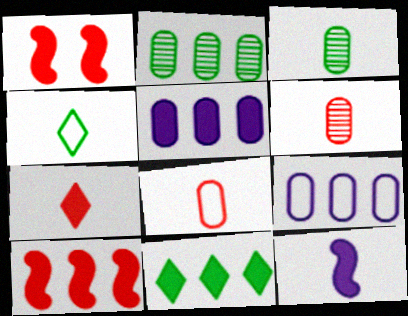[[4, 6, 12], 
[5, 10, 11]]